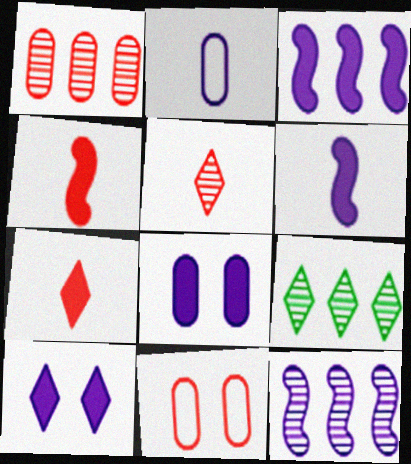[[1, 9, 12], 
[2, 10, 12], 
[6, 9, 11]]